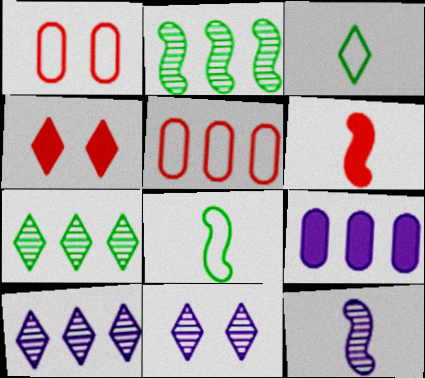[[3, 4, 10], 
[6, 8, 12]]